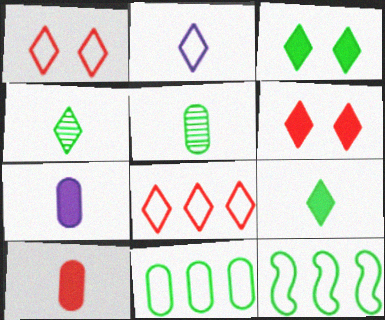[[3, 5, 12]]